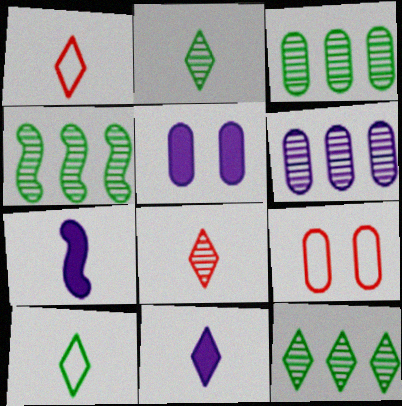[[1, 2, 11], 
[1, 4, 5], 
[3, 4, 12], 
[4, 9, 11], 
[7, 9, 12], 
[8, 10, 11]]